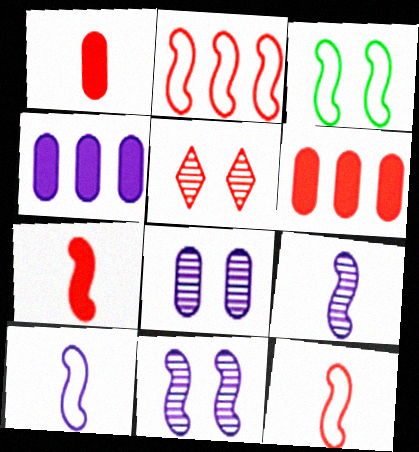[[1, 2, 5], 
[2, 3, 10], 
[5, 6, 12]]